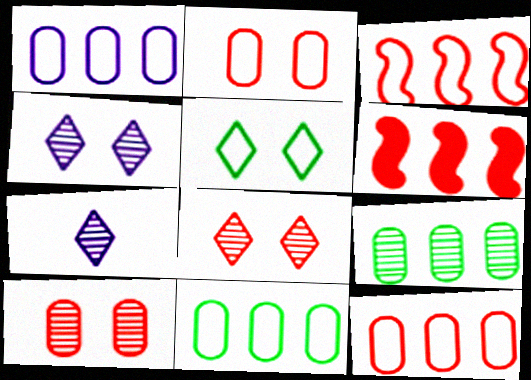[[1, 11, 12]]